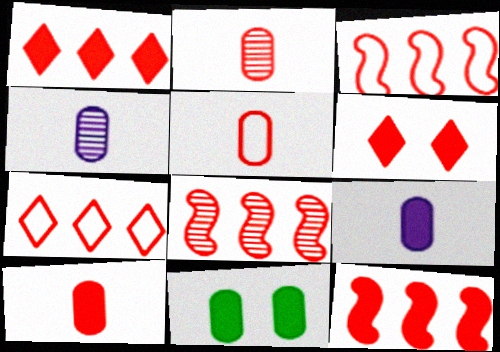[[2, 3, 6], 
[2, 5, 10], 
[3, 8, 12], 
[5, 6, 8], 
[6, 10, 12]]